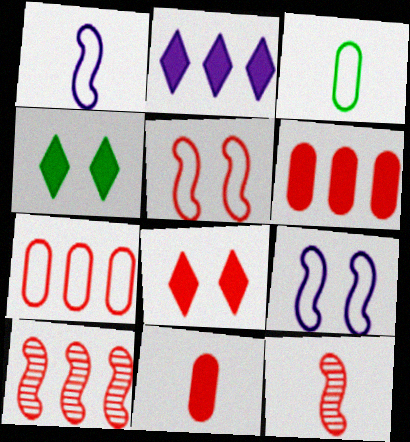[[7, 8, 12]]